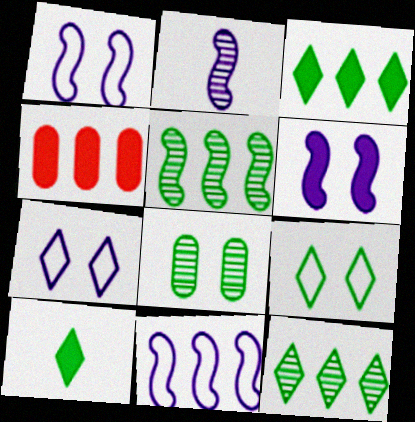[[2, 4, 9], 
[2, 6, 11], 
[4, 6, 10], 
[4, 11, 12], 
[9, 10, 12]]